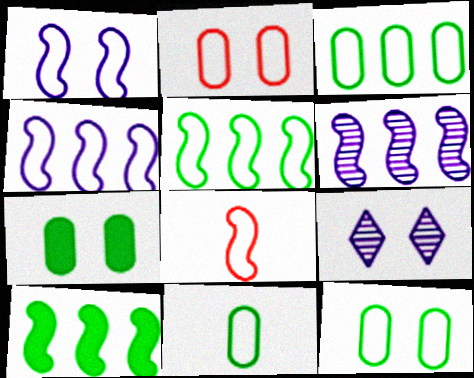[[1, 5, 8], 
[3, 11, 12]]